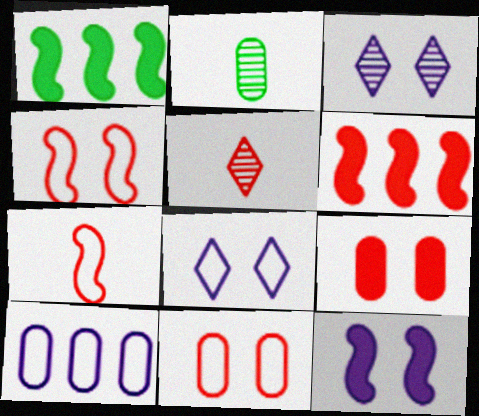[[2, 6, 8], 
[2, 9, 10], 
[5, 6, 11]]